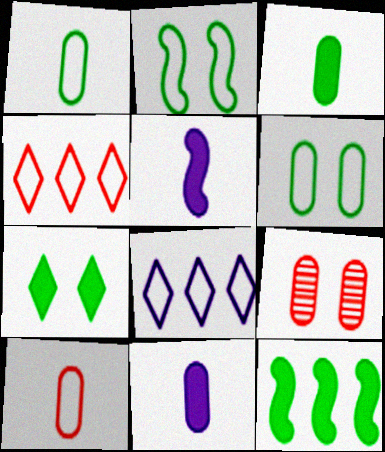[[2, 8, 10], 
[3, 7, 12]]